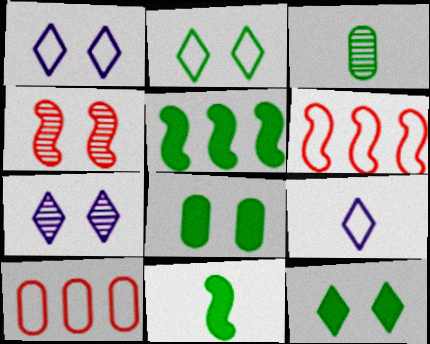[[1, 4, 8], 
[2, 3, 5], 
[7, 10, 11]]